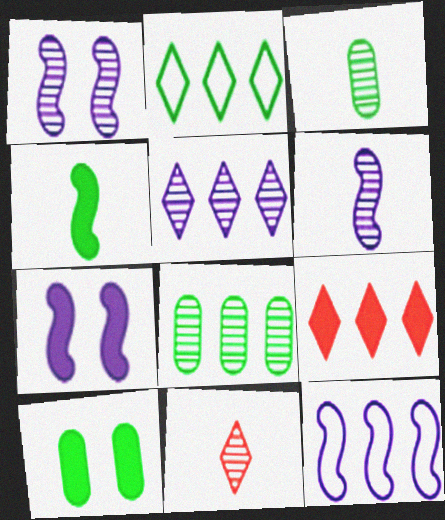[[1, 8, 11], 
[2, 5, 9], 
[3, 6, 11], 
[6, 7, 12], 
[8, 9, 12], 
[10, 11, 12]]